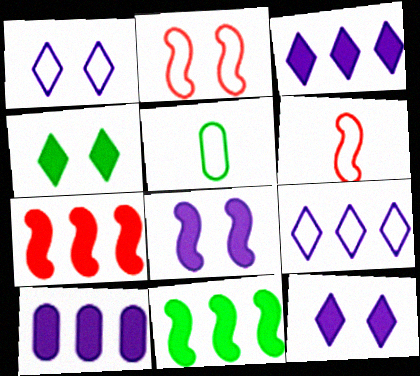[[2, 5, 9]]